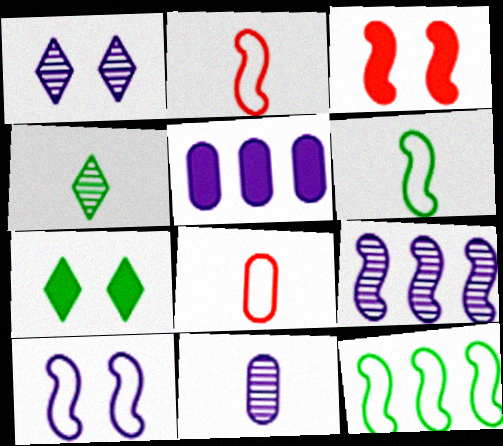[[1, 9, 11], 
[2, 10, 12], 
[3, 6, 9], 
[7, 8, 9]]